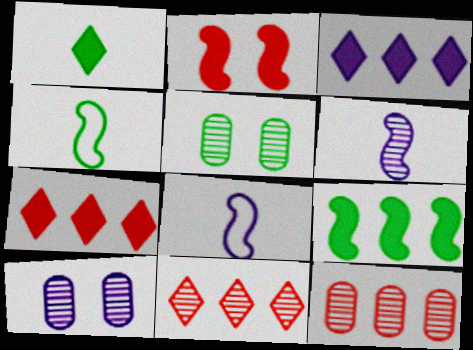[[3, 8, 10], 
[4, 7, 10], 
[5, 6, 11], 
[5, 7, 8]]